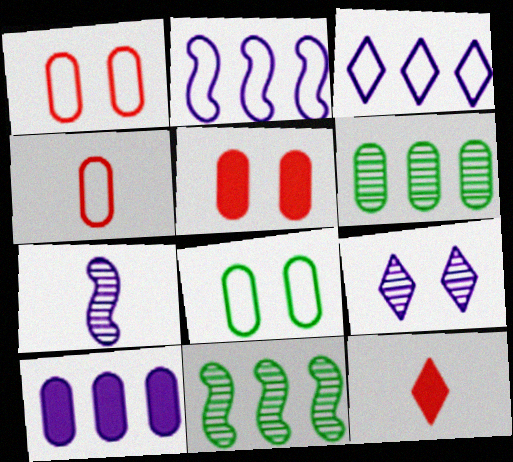[]